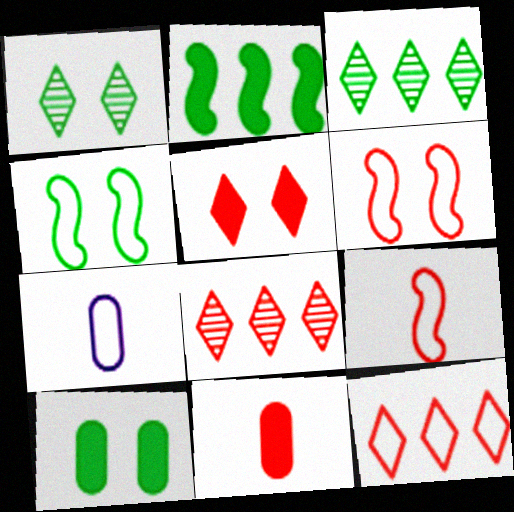[[1, 4, 10], 
[4, 7, 12], 
[6, 8, 11]]